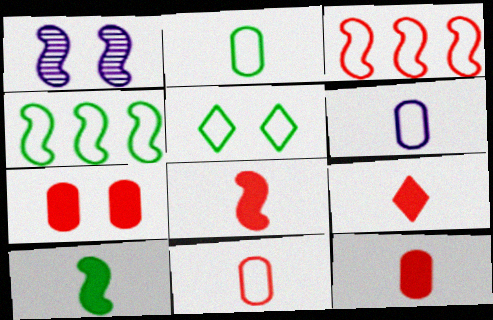[[1, 3, 10], 
[1, 4, 8], 
[1, 5, 7], 
[2, 4, 5], 
[2, 6, 11], 
[3, 5, 6], 
[8, 9, 12]]